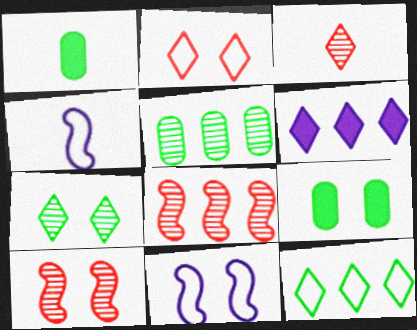[[1, 3, 4]]